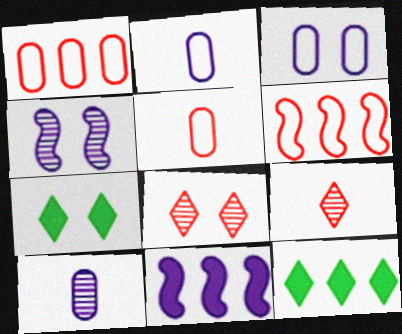[[4, 5, 12], 
[6, 7, 10]]